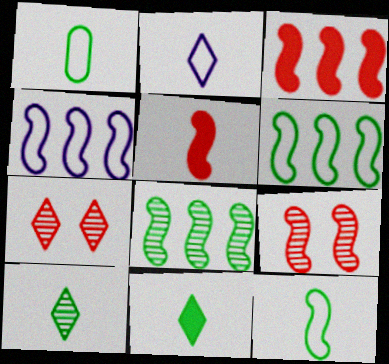[[3, 4, 8]]